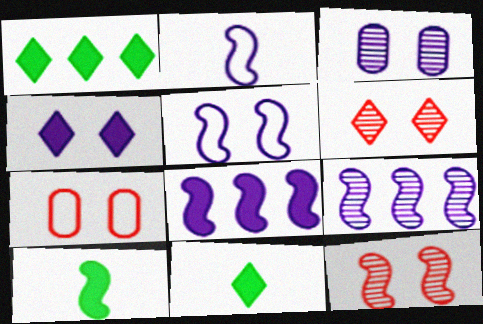[[3, 4, 5], 
[7, 9, 11]]